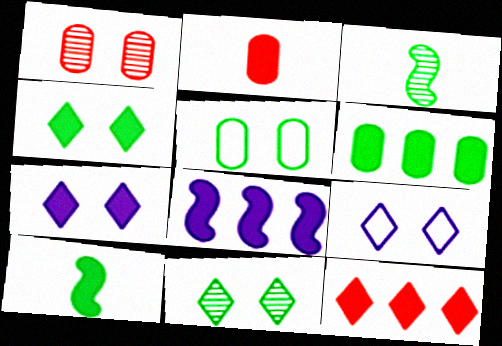[[2, 4, 8], 
[4, 6, 10], 
[6, 8, 12]]